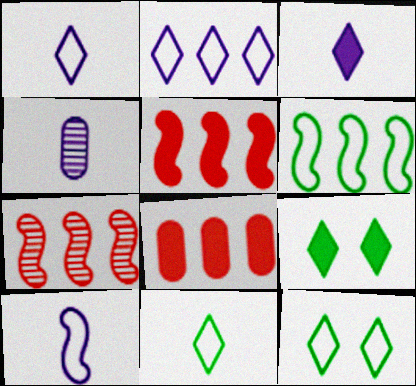[[3, 4, 10], 
[4, 5, 12]]